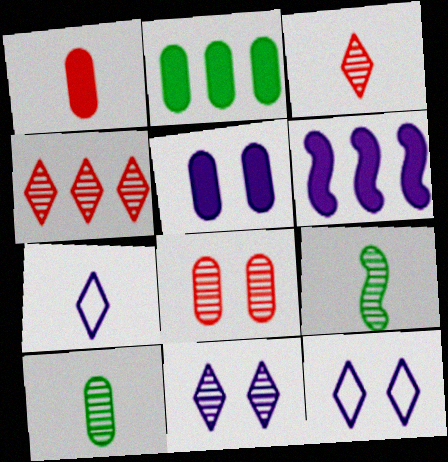[[1, 2, 5], 
[1, 7, 9]]